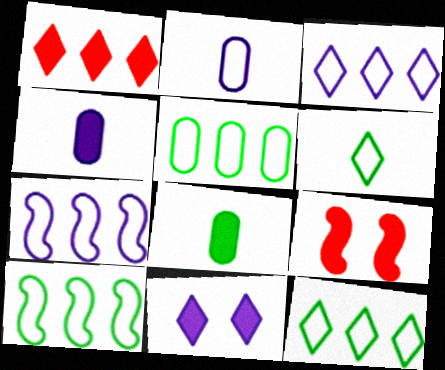[[5, 10, 12]]